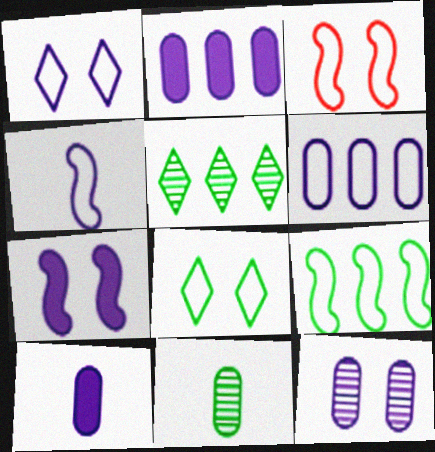[[1, 4, 6], 
[1, 7, 12], 
[3, 4, 9], 
[3, 5, 10], 
[6, 10, 12]]